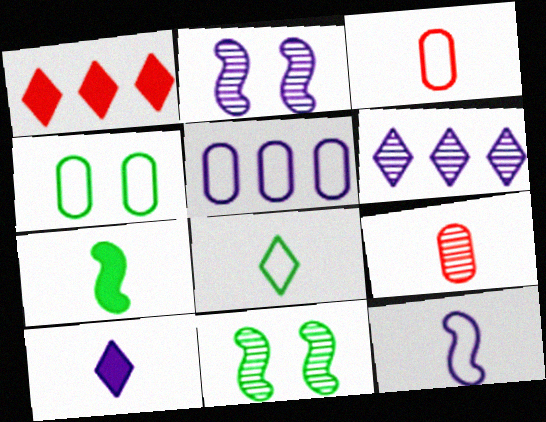[[2, 5, 10], 
[3, 4, 5], 
[3, 8, 12], 
[6, 9, 11]]